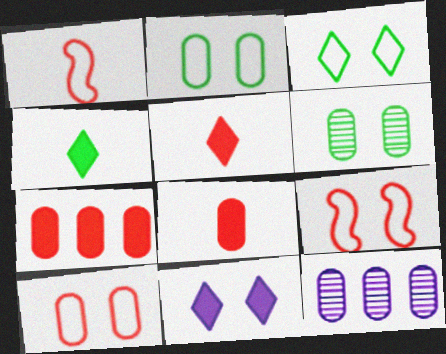[[2, 8, 12], 
[4, 9, 12], 
[6, 9, 11]]